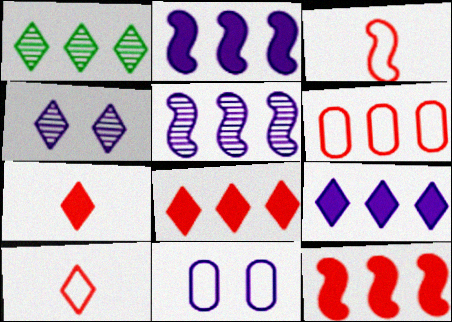[[1, 2, 6]]